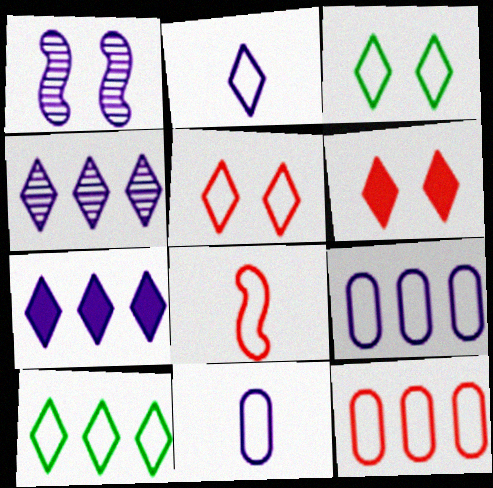[[1, 7, 11], 
[2, 5, 10], 
[3, 8, 9], 
[5, 8, 12]]